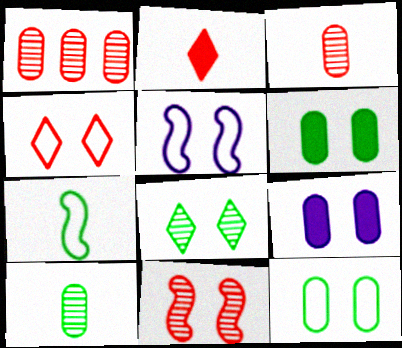[[4, 5, 12]]